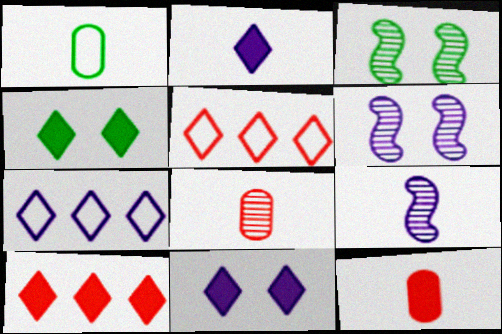[[1, 6, 10], 
[2, 4, 10], 
[3, 7, 12]]